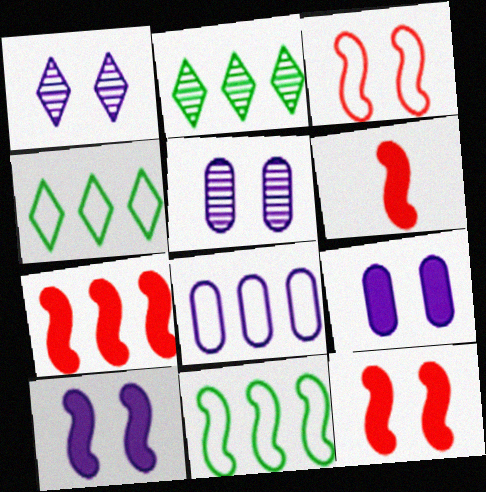[[2, 7, 8], 
[4, 5, 6], 
[6, 7, 12]]